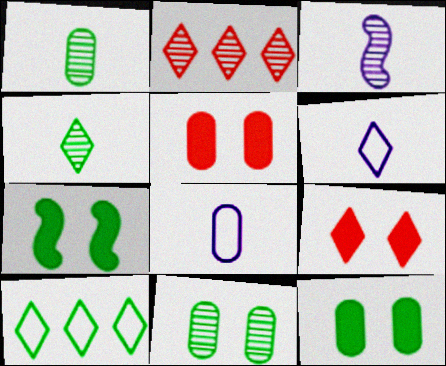[[1, 7, 10], 
[2, 3, 11], 
[2, 7, 8], 
[3, 5, 10]]